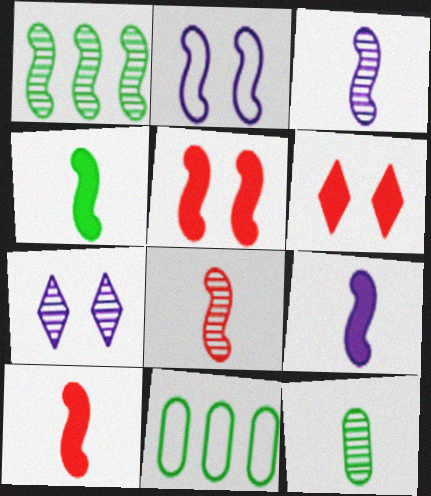[[1, 2, 10], 
[3, 6, 11], 
[4, 9, 10], 
[7, 10, 11]]